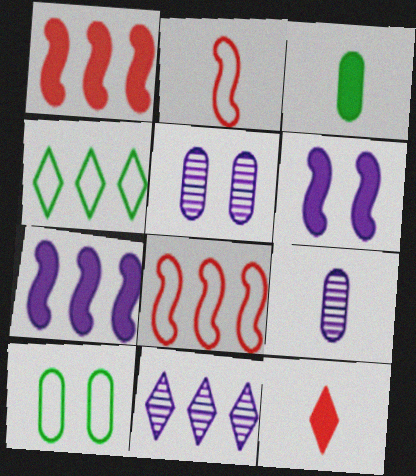[]